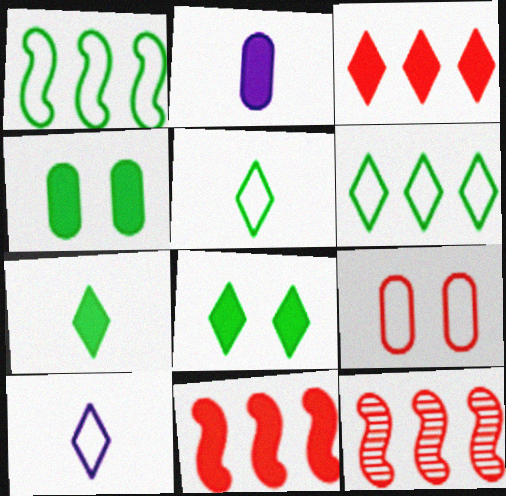[[1, 9, 10], 
[2, 8, 11], 
[4, 10, 12]]